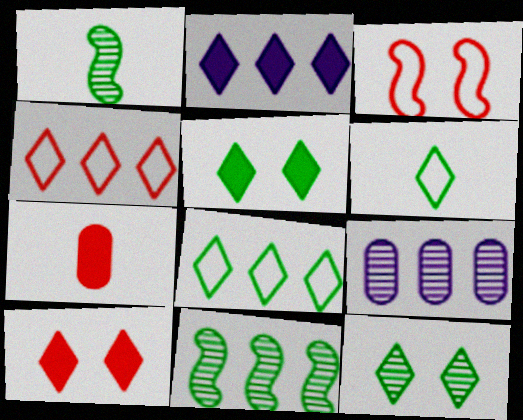[]